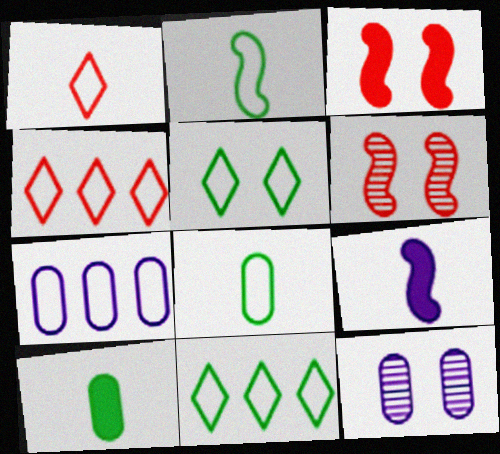[[3, 5, 12]]